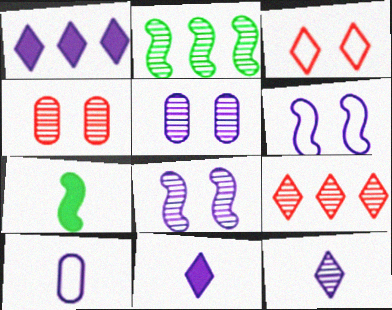[[1, 8, 10], 
[2, 4, 12]]